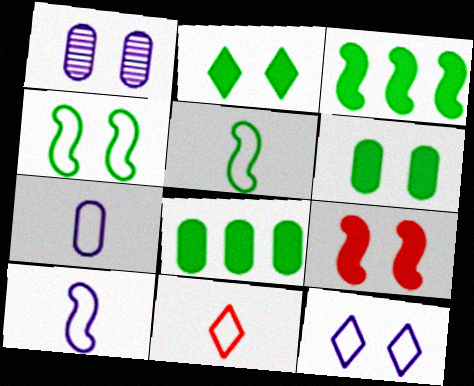[[1, 3, 11], 
[5, 7, 11]]